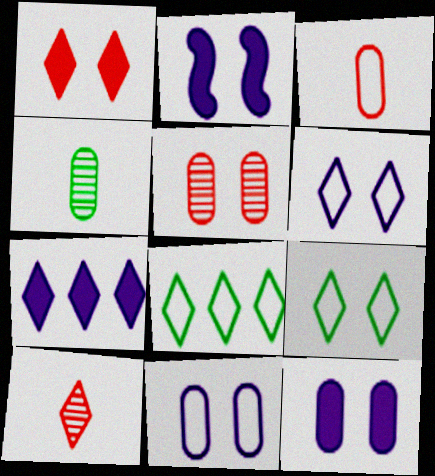[[2, 5, 9], 
[7, 9, 10]]